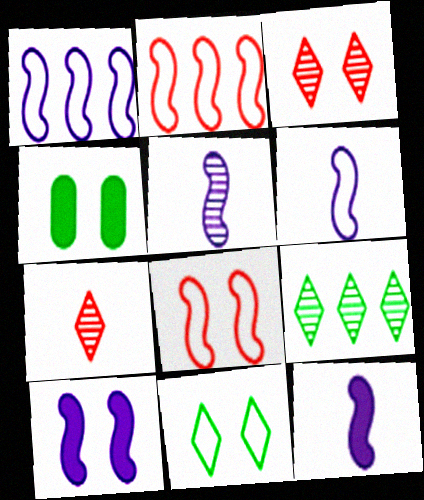[[1, 4, 7], 
[1, 5, 10], 
[5, 6, 12]]